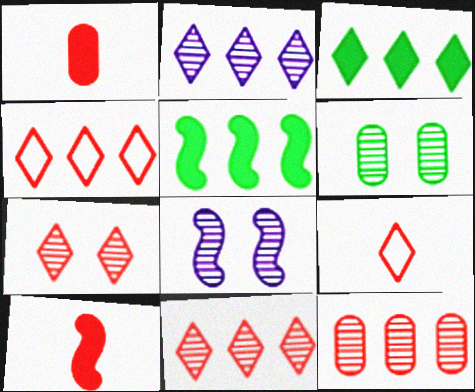[[2, 3, 4], 
[6, 7, 8]]